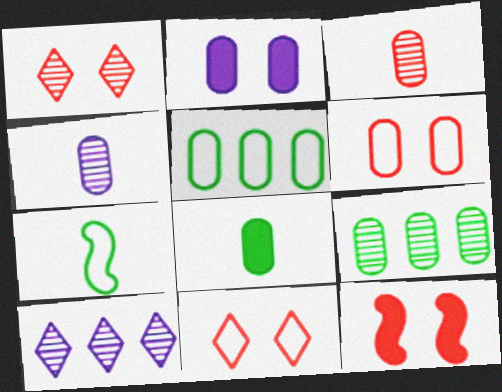[[1, 6, 12], 
[2, 3, 5]]